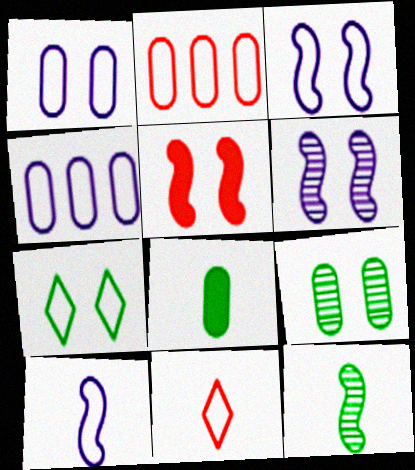[[2, 7, 10]]